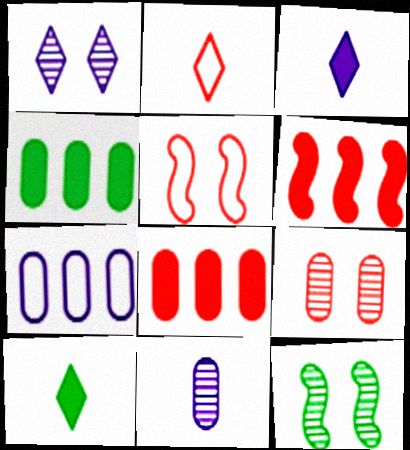[[1, 9, 12], 
[2, 6, 9]]